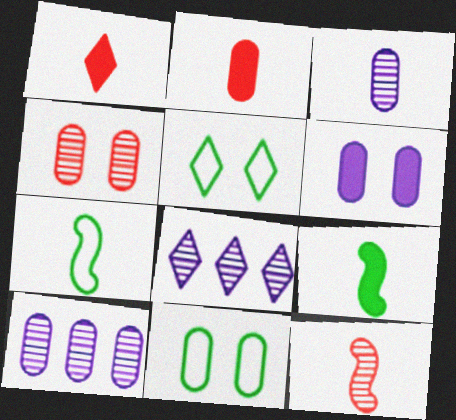[[1, 3, 7], 
[1, 5, 8], 
[2, 10, 11], 
[4, 6, 11]]